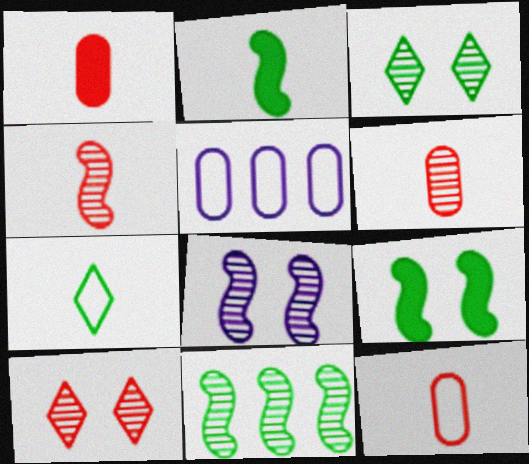[[1, 6, 12], 
[2, 5, 10], 
[4, 8, 11]]